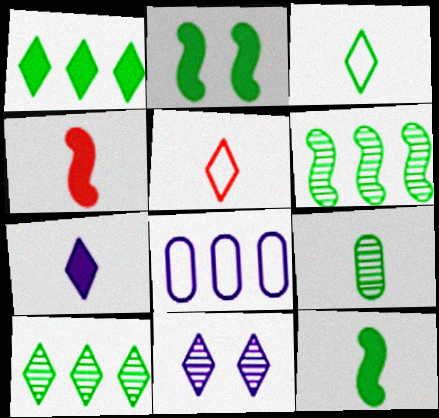[[1, 5, 11], 
[3, 9, 12]]